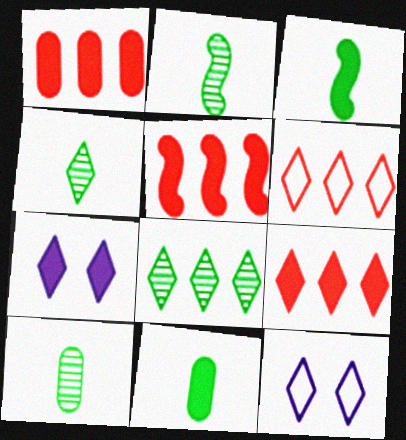[[1, 2, 12], 
[1, 3, 7], 
[1, 5, 9], 
[2, 4, 10], 
[4, 6, 7], 
[4, 9, 12], 
[5, 7, 11], 
[5, 10, 12]]